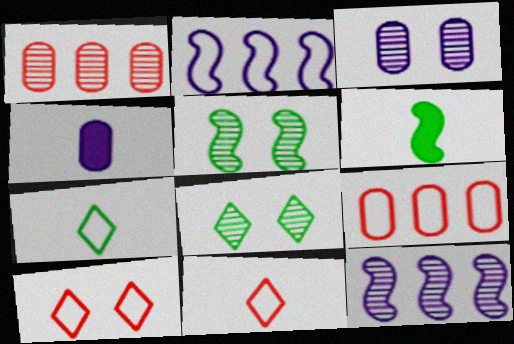[]